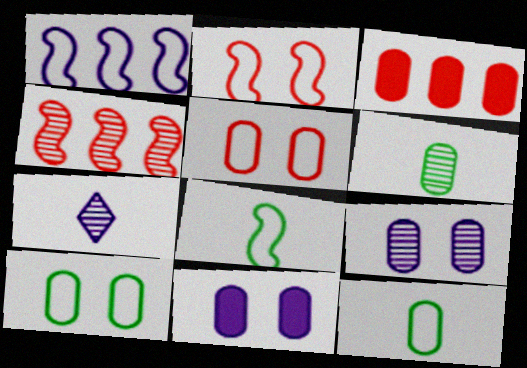[[1, 2, 8], 
[1, 7, 11], 
[3, 9, 12]]